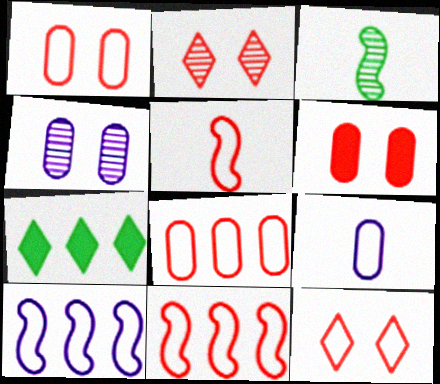[[4, 5, 7], 
[5, 8, 12]]